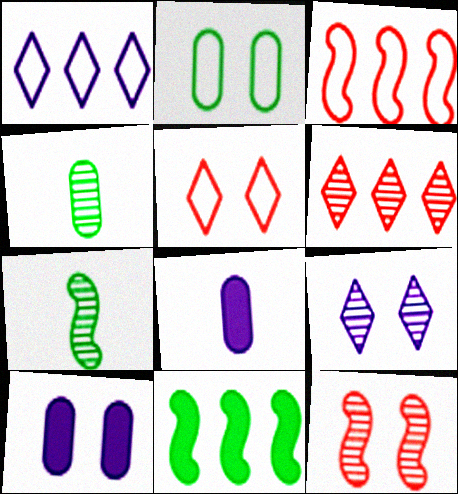[]